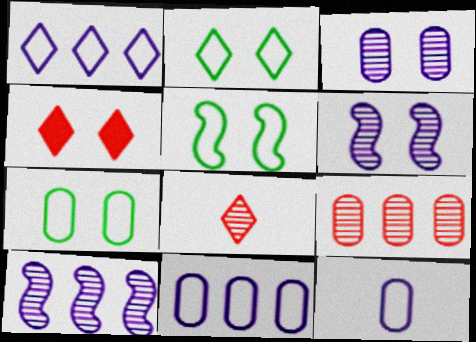[[2, 5, 7], 
[3, 4, 5], 
[4, 6, 7]]